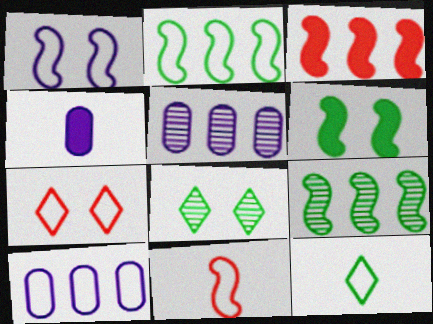[[1, 2, 11], 
[4, 7, 9]]